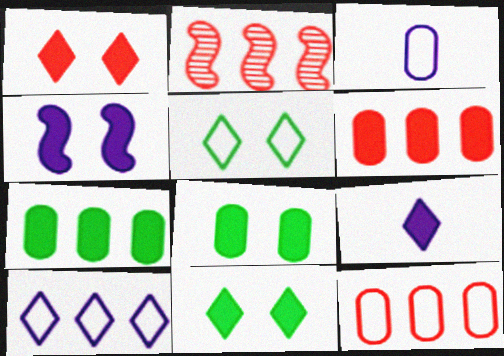[[1, 4, 8], 
[2, 3, 11], 
[2, 7, 10]]